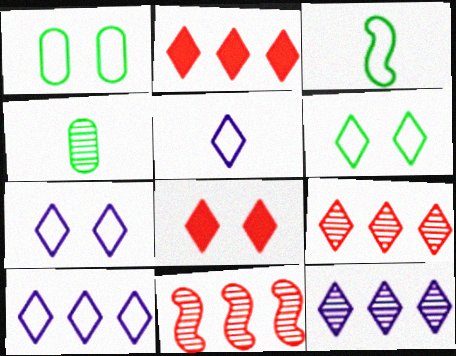[[5, 7, 10]]